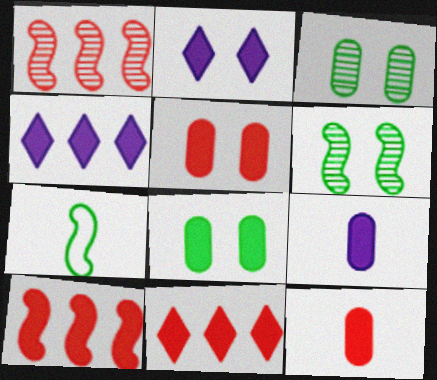[]